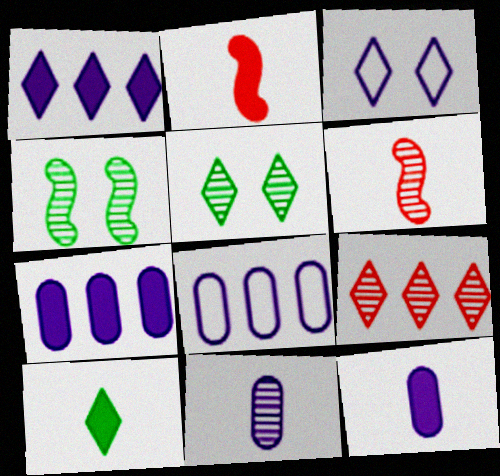[[2, 5, 8], 
[2, 10, 12], 
[3, 9, 10], 
[4, 9, 11]]